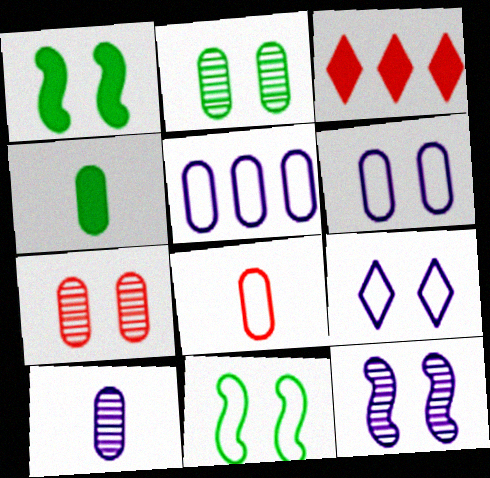[[1, 7, 9], 
[3, 10, 11], 
[4, 5, 7], 
[4, 8, 10]]